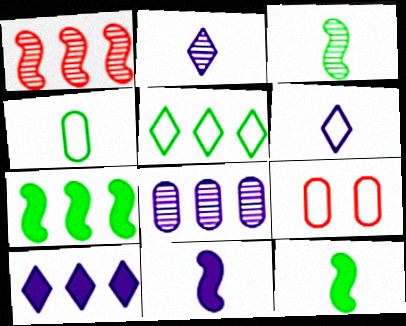[[2, 7, 9], 
[3, 9, 10]]